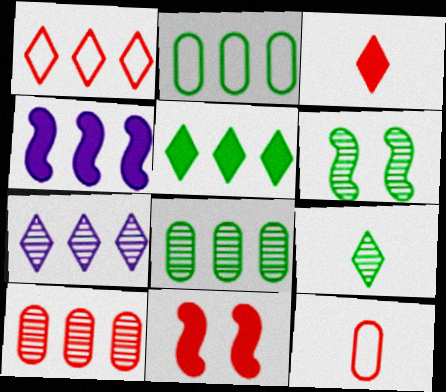[[1, 4, 8], 
[1, 5, 7], 
[6, 8, 9]]